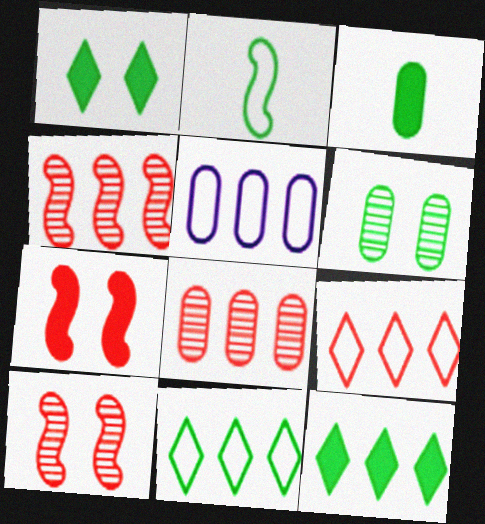[[2, 6, 12], 
[4, 5, 12]]